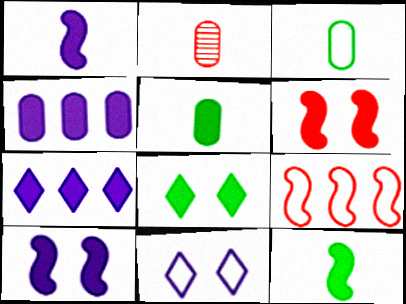[[3, 9, 11], 
[5, 6, 7]]